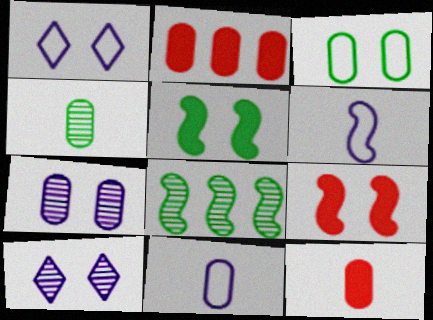[[1, 8, 12], 
[3, 9, 10], 
[4, 11, 12], 
[6, 8, 9]]